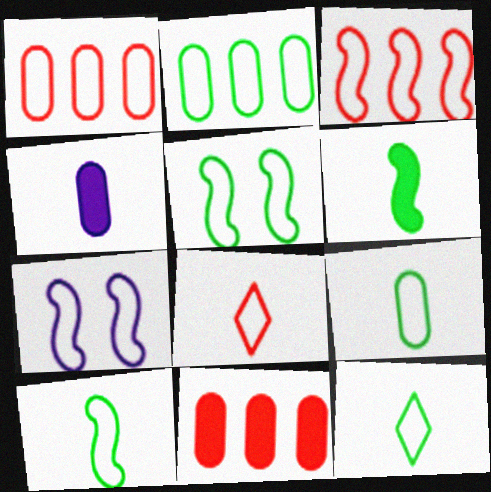[[1, 7, 12], 
[2, 5, 12], 
[2, 7, 8], 
[3, 7, 10], 
[9, 10, 12]]